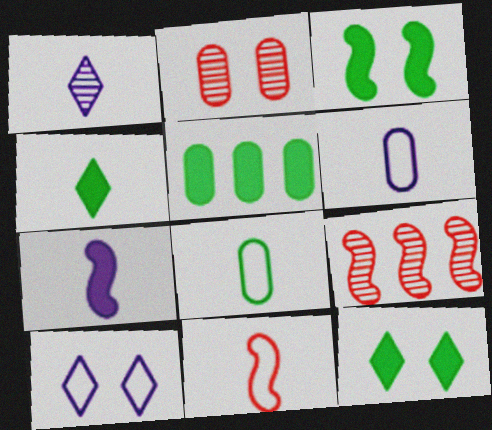[[1, 6, 7], 
[2, 3, 10], 
[2, 5, 6], 
[3, 4, 5], 
[6, 9, 12]]